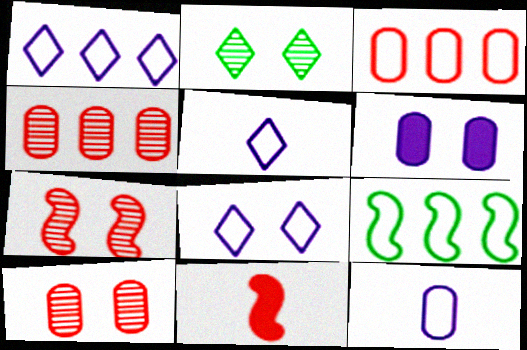[[1, 3, 9], 
[1, 5, 8]]